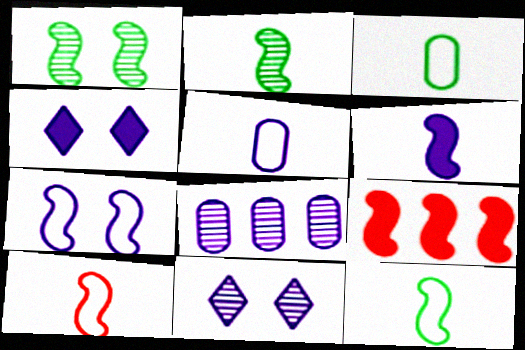[[2, 6, 10], 
[2, 7, 9], 
[3, 9, 11]]